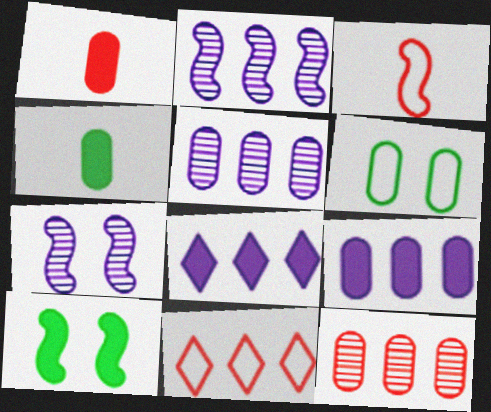[[1, 5, 6], 
[1, 8, 10], 
[2, 3, 10], 
[4, 7, 11]]